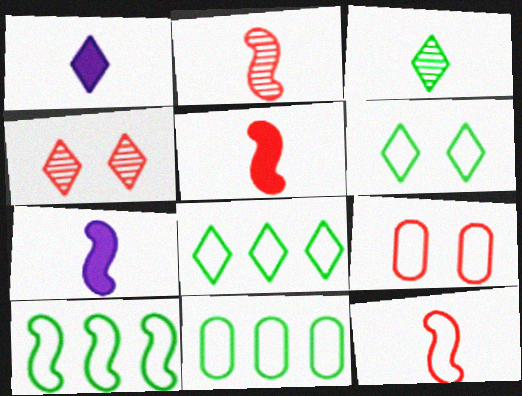[[1, 4, 8], 
[2, 5, 12], 
[4, 7, 11], 
[8, 10, 11]]